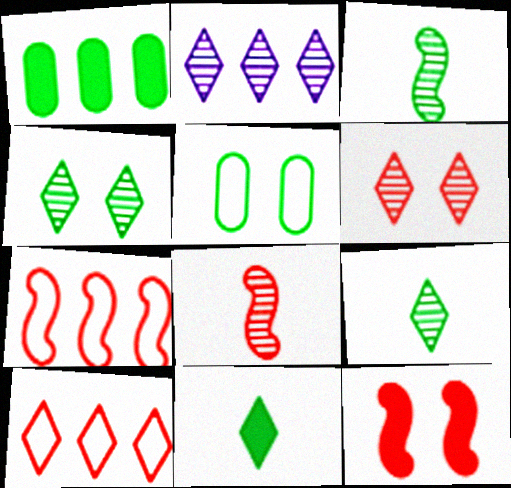[[1, 2, 7], 
[2, 6, 9], 
[7, 8, 12]]